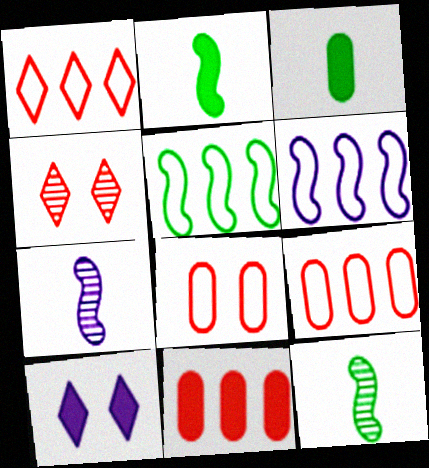[[2, 10, 11], 
[3, 4, 6], 
[9, 10, 12]]